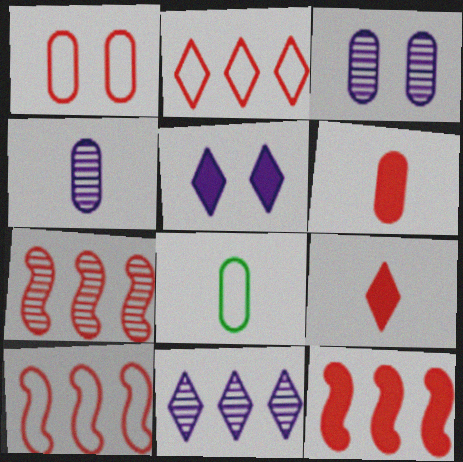[[1, 7, 9], 
[4, 6, 8], 
[5, 7, 8], 
[7, 10, 12]]